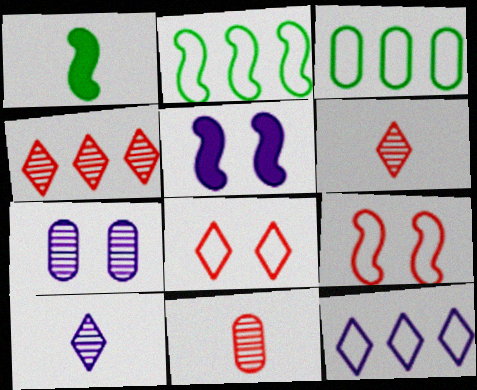[[3, 5, 6]]